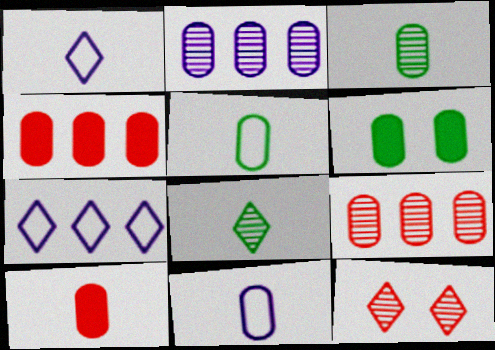[[3, 10, 11], 
[6, 9, 11]]